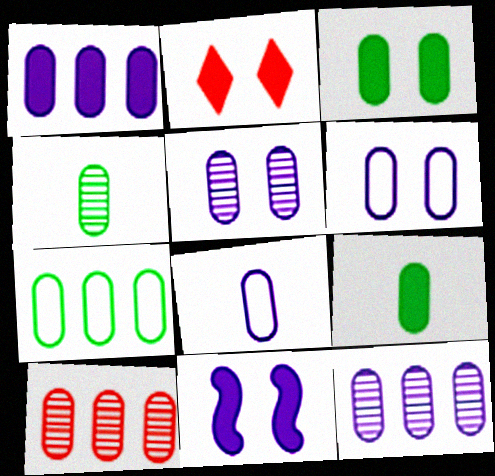[[1, 5, 8], 
[1, 7, 10], 
[2, 3, 11], 
[3, 4, 7], 
[3, 8, 10], 
[4, 5, 10], 
[6, 9, 10]]